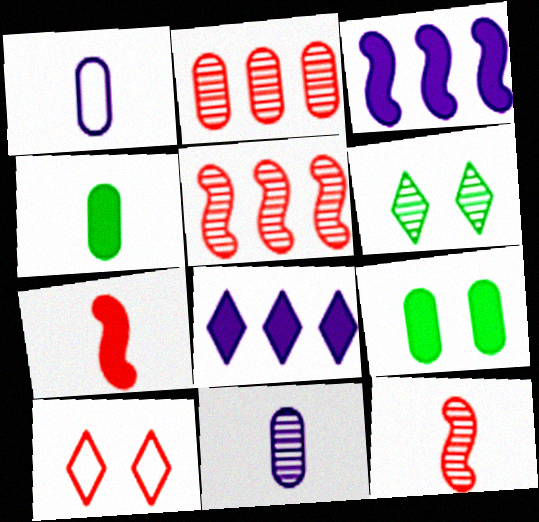[[1, 2, 9], 
[2, 7, 10], 
[5, 6, 11], 
[7, 8, 9]]